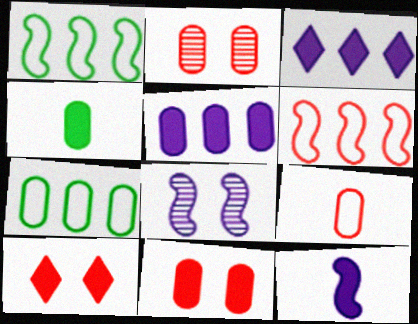[[4, 5, 11]]